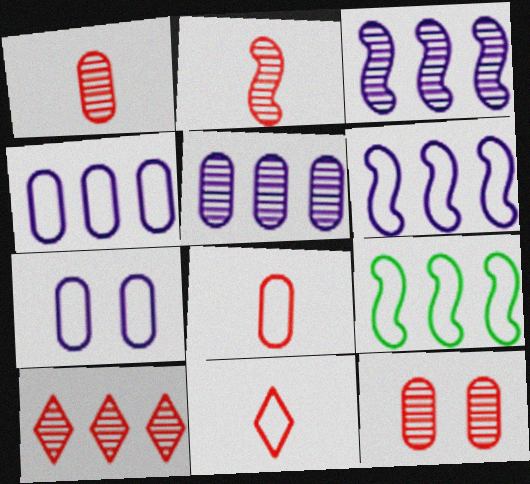[[2, 10, 12], 
[7, 9, 11]]